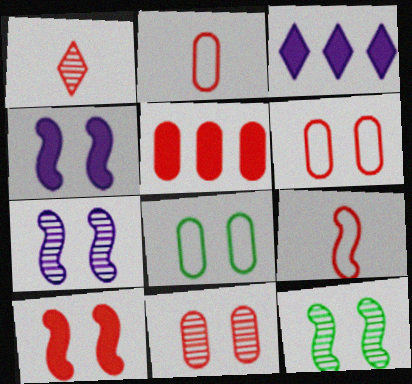[[2, 3, 12], 
[2, 5, 11]]